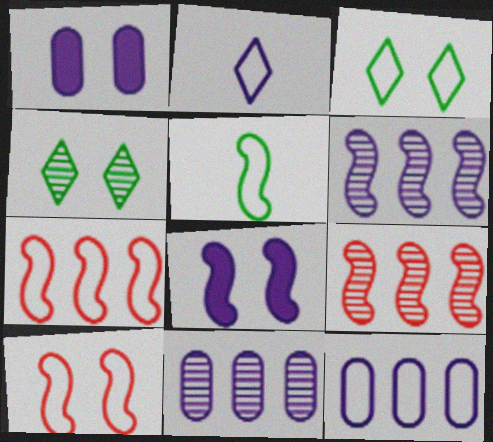[[1, 2, 6], 
[1, 4, 10], 
[2, 8, 11], 
[5, 8, 9]]